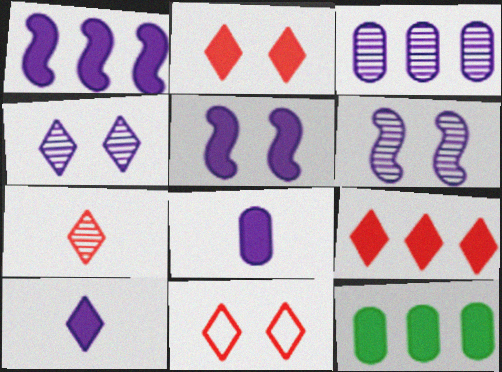[[1, 9, 12], 
[7, 9, 11]]